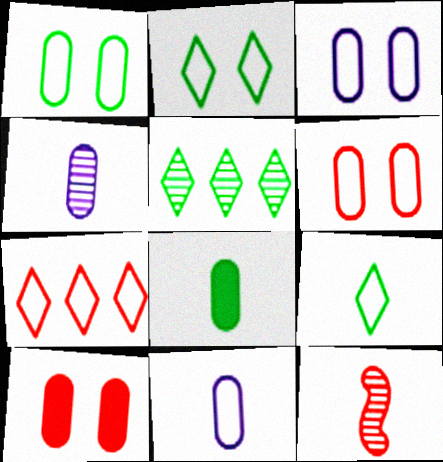[[1, 3, 6], 
[7, 10, 12]]